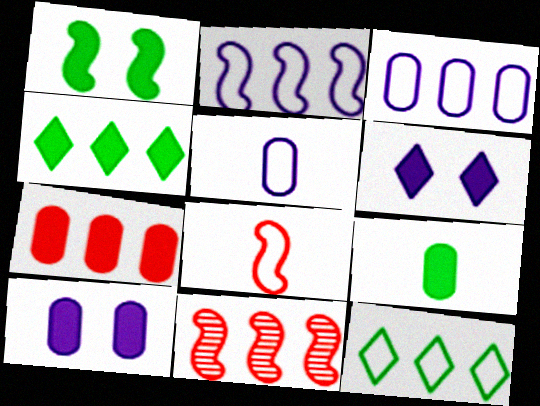[[1, 4, 9], 
[3, 4, 11], 
[7, 9, 10]]